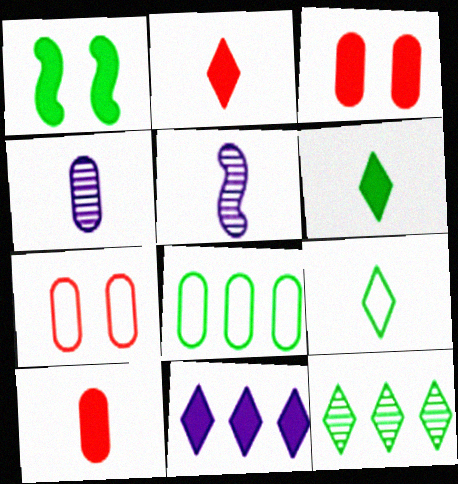[[1, 10, 11], 
[3, 4, 8], 
[5, 9, 10]]